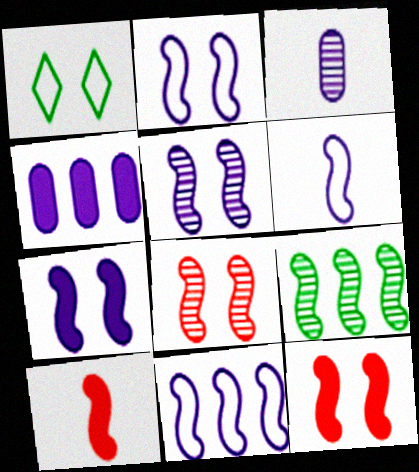[[2, 5, 7], 
[2, 6, 11], 
[2, 9, 10], 
[6, 9, 12]]